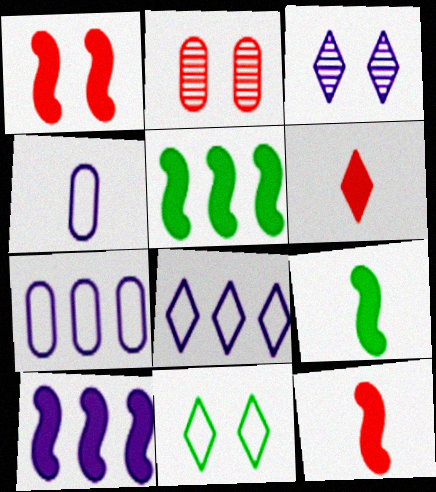[[1, 9, 10], 
[2, 8, 9], 
[3, 4, 10]]